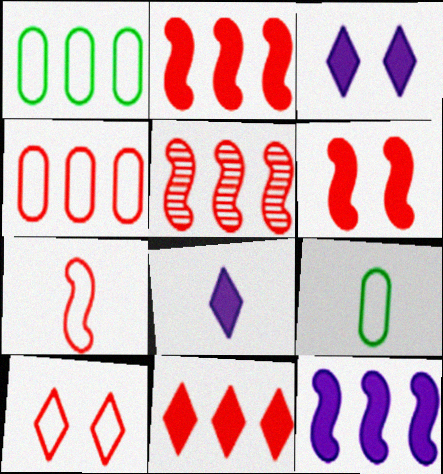[[3, 5, 9], 
[4, 5, 11], 
[4, 7, 10], 
[5, 6, 7]]